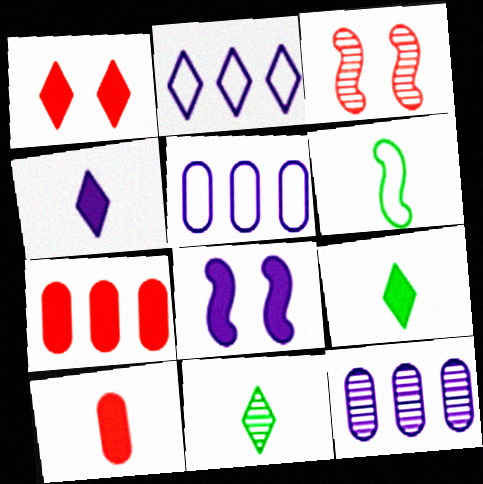[[1, 2, 11], 
[1, 6, 12], 
[3, 5, 9], 
[3, 11, 12], 
[7, 8, 9]]